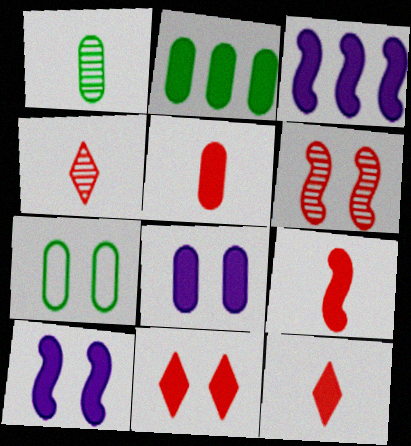[[1, 2, 7], 
[2, 5, 8], 
[2, 10, 12], 
[3, 4, 7], 
[5, 9, 12]]